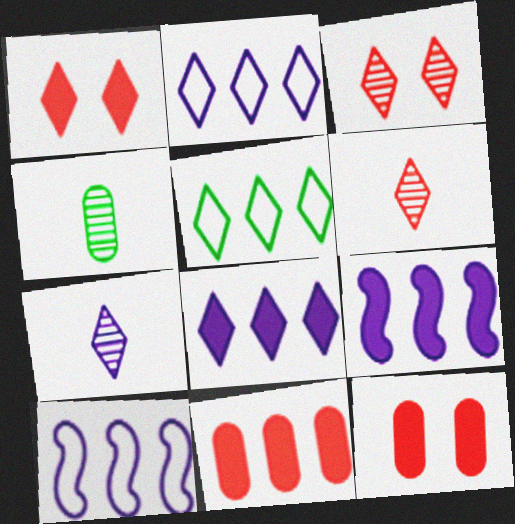[[1, 4, 10], 
[1, 5, 7]]